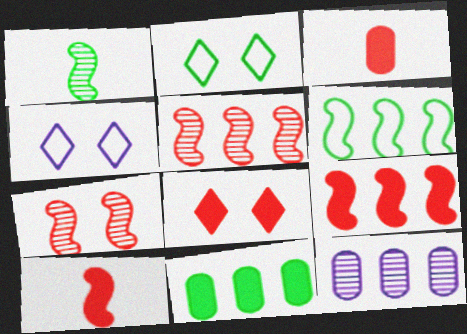[[1, 2, 11], 
[2, 10, 12], 
[3, 8, 9]]